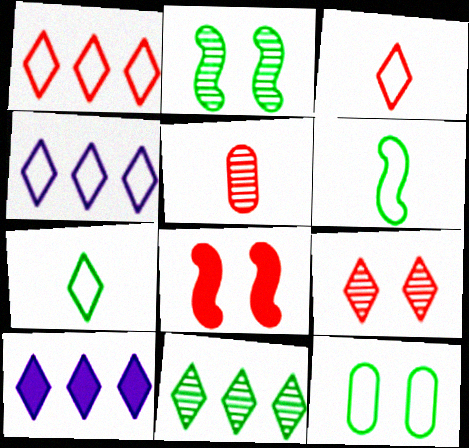[[1, 5, 8], 
[1, 10, 11], 
[7, 9, 10]]